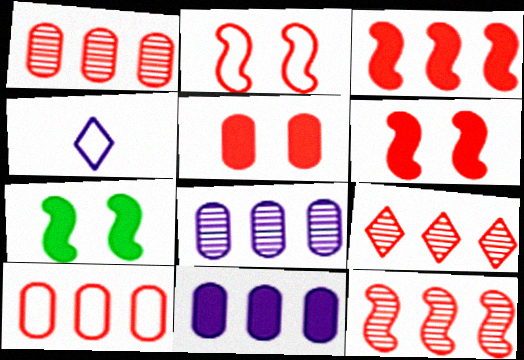[[1, 4, 7], 
[1, 9, 12], 
[3, 9, 10]]